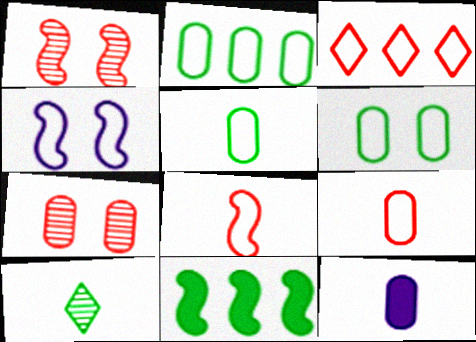[[2, 5, 6], 
[2, 7, 12], 
[3, 4, 5], 
[6, 10, 11], 
[8, 10, 12]]